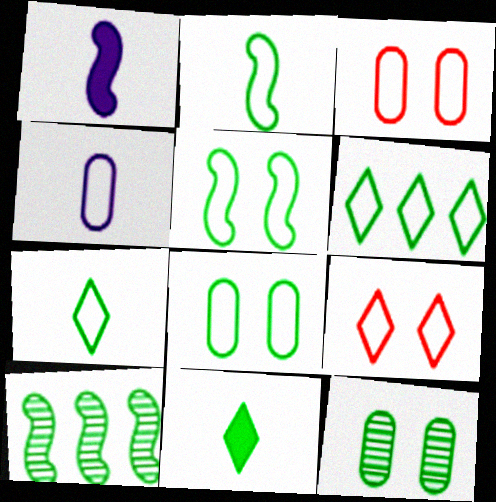[[2, 6, 8], 
[8, 10, 11]]